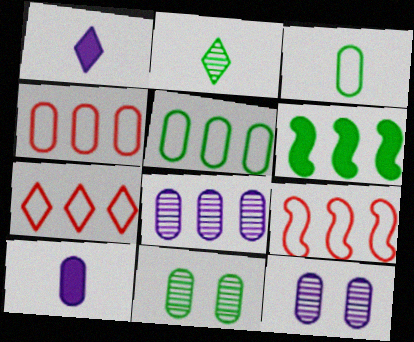[[1, 9, 11], 
[4, 7, 9], 
[4, 10, 11], 
[6, 7, 8]]